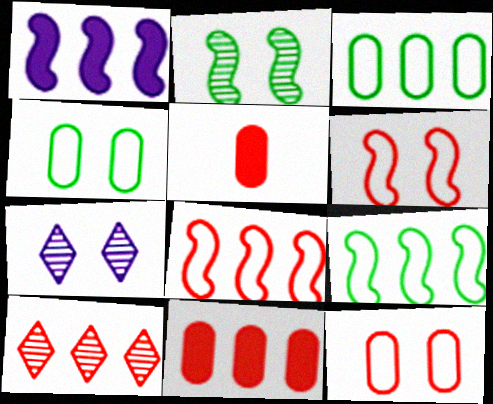[[1, 3, 10], 
[5, 6, 10], 
[5, 7, 9], 
[8, 10, 11]]